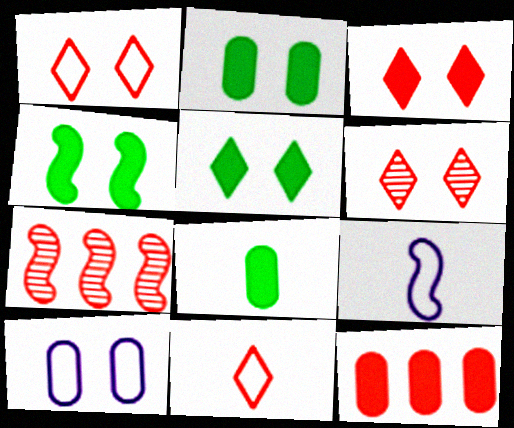[[1, 3, 6], 
[2, 4, 5], 
[4, 6, 10], 
[4, 7, 9]]